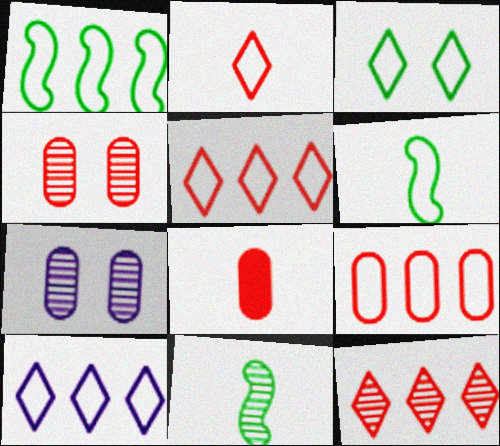[[1, 9, 10], 
[2, 3, 10], 
[4, 8, 9], 
[7, 11, 12]]